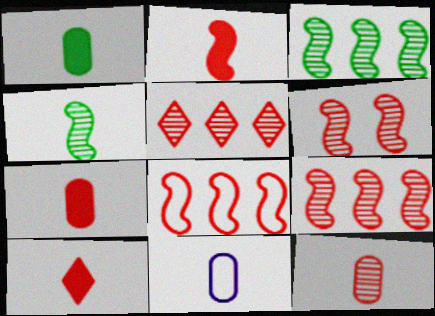[[1, 11, 12], 
[2, 6, 8], 
[2, 7, 10], 
[4, 10, 11], 
[5, 6, 12]]